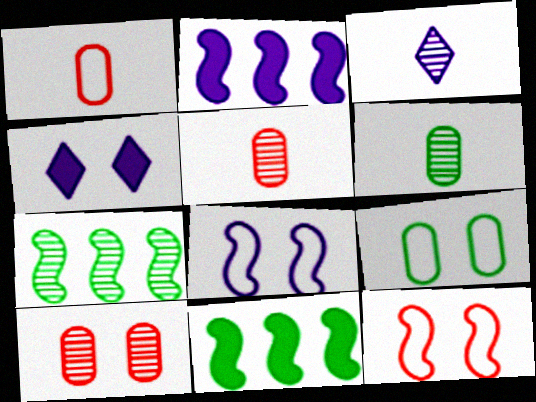[[1, 4, 7], 
[3, 7, 10]]